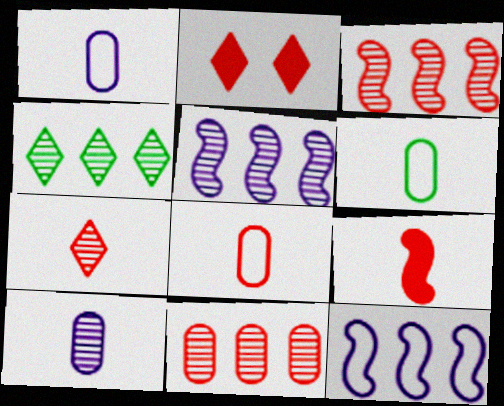[[1, 6, 8], 
[2, 3, 8], 
[2, 5, 6], 
[4, 5, 11], 
[7, 8, 9]]